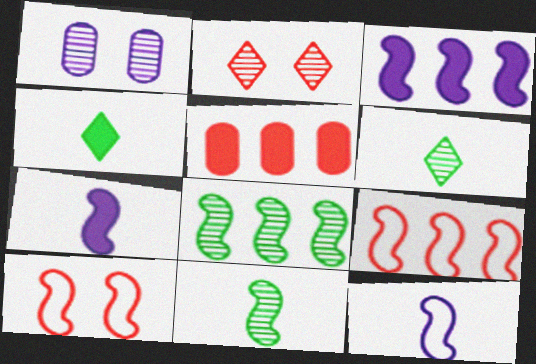[[1, 4, 9], 
[3, 8, 9], 
[3, 10, 11], 
[7, 8, 10]]